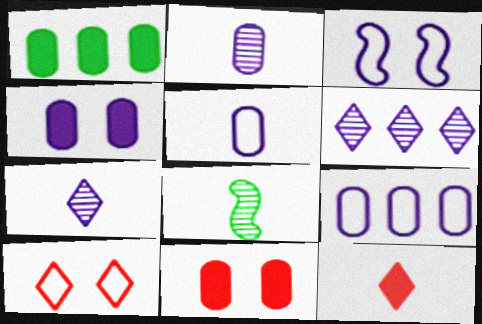[[2, 4, 9], 
[5, 8, 12]]